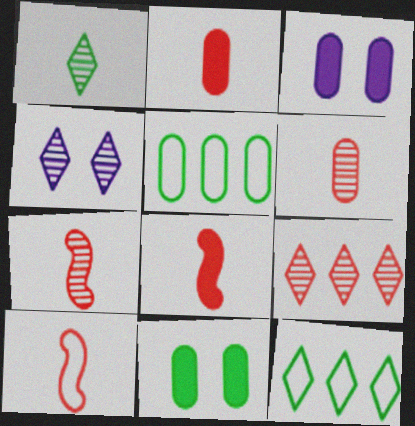[[1, 4, 9], 
[3, 5, 6], 
[3, 7, 12], 
[4, 5, 8], 
[7, 8, 10]]